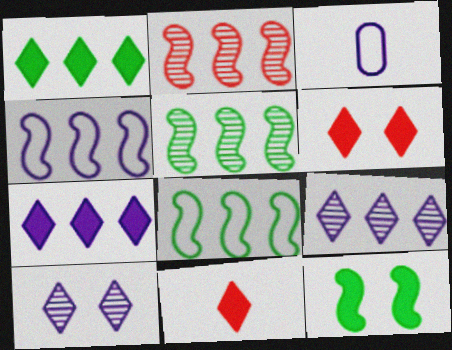[[3, 5, 6]]